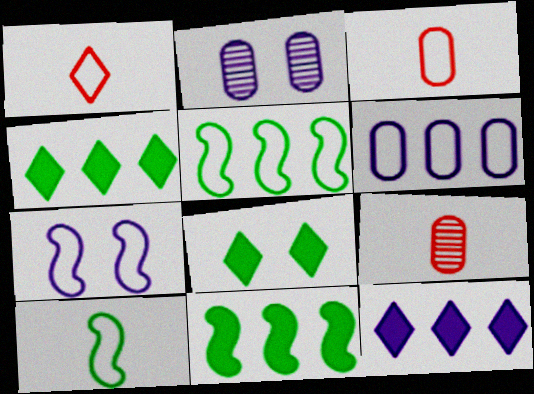[[1, 2, 11], 
[4, 7, 9]]